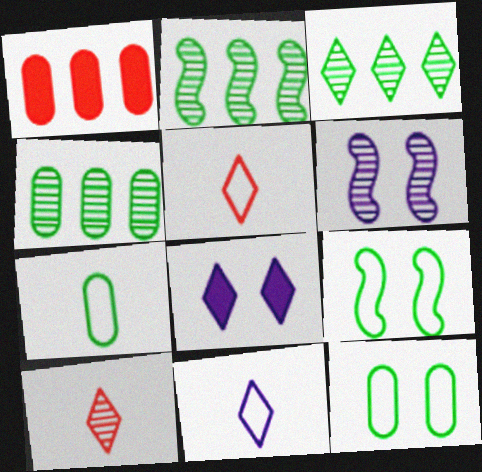[[2, 3, 4], 
[3, 5, 8], 
[4, 6, 10]]